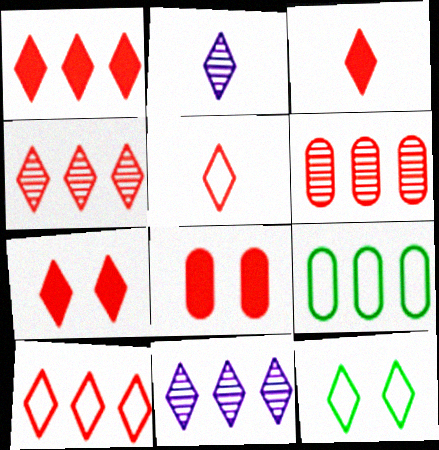[[1, 2, 12], 
[1, 3, 7], 
[1, 4, 10], 
[3, 11, 12], 
[4, 5, 7]]